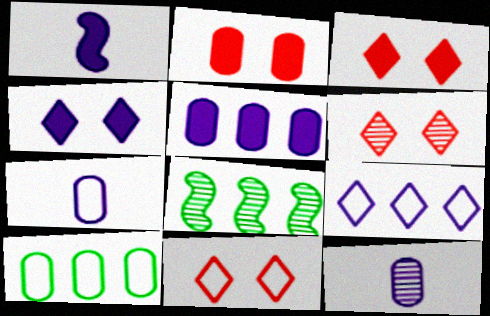[[1, 4, 5], 
[1, 6, 10], 
[2, 10, 12], 
[3, 6, 11], 
[3, 7, 8], 
[6, 8, 12]]